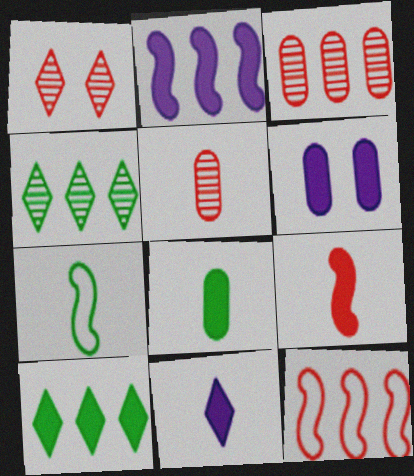[[2, 6, 11], 
[5, 7, 11], 
[6, 9, 10], 
[8, 9, 11]]